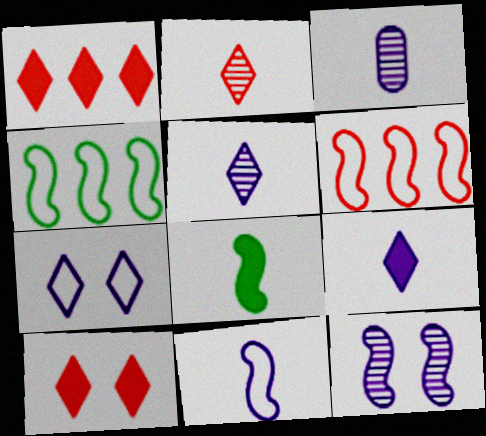[[3, 4, 10], 
[3, 9, 11], 
[6, 8, 12]]